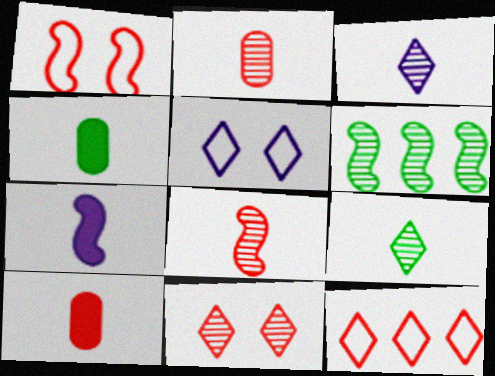[[1, 6, 7], 
[5, 6, 10]]